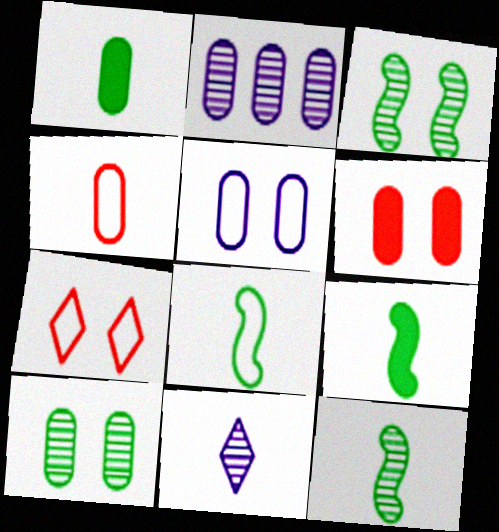[[2, 7, 9], 
[4, 9, 11], 
[5, 6, 10], 
[8, 9, 12]]